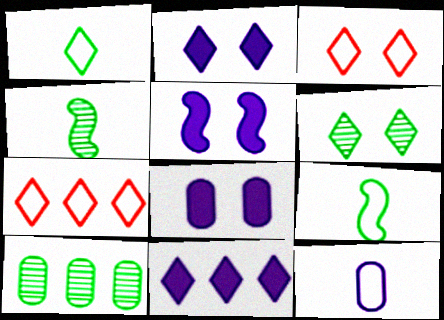[[2, 3, 6], 
[2, 5, 8], 
[4, 6, 10], 
[4, 7, 8]]